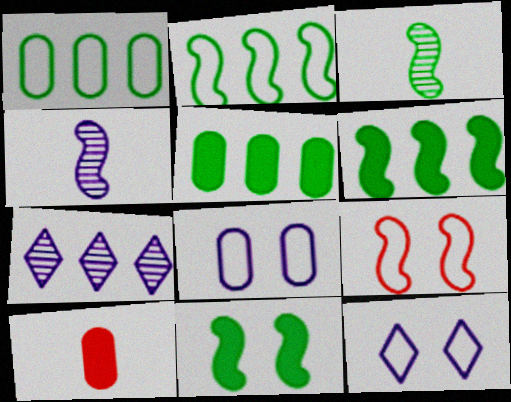[[2, 3, 11], 
[4, 6, 9]]